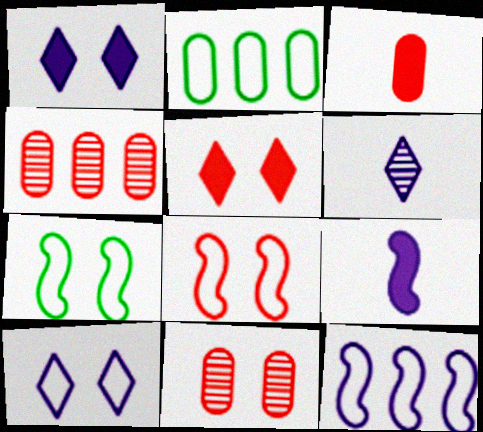[[1, 7, 11], 
[5, 8, 11]]